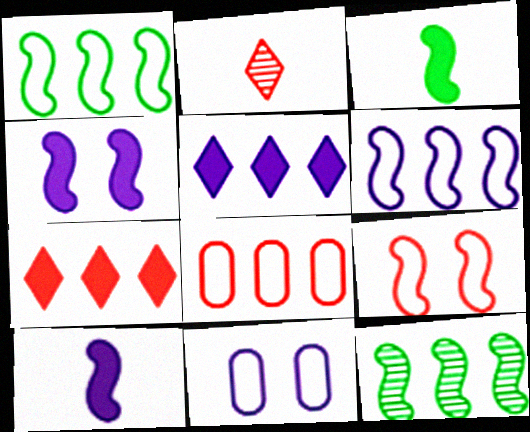[[5, 8, 12], 
[9, 10, 12]]